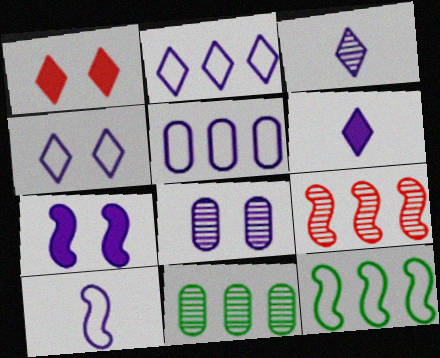[[1, 10, 11], 
[3, 5, 7], 
[4, 5, 10], 
[4, 7, 8]]